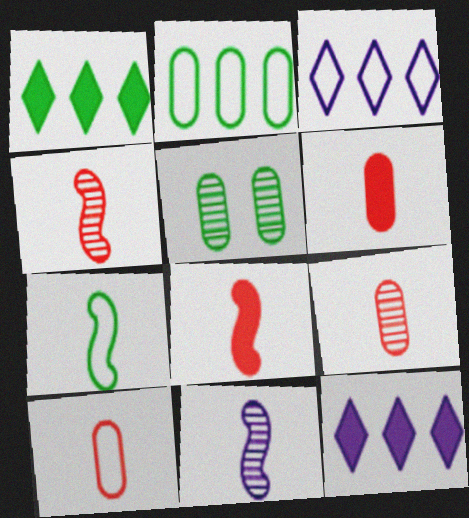[[1, 5, 7], 
[3, 5, 8], 
[6, 9, 10], 
[7, 8, 11]]